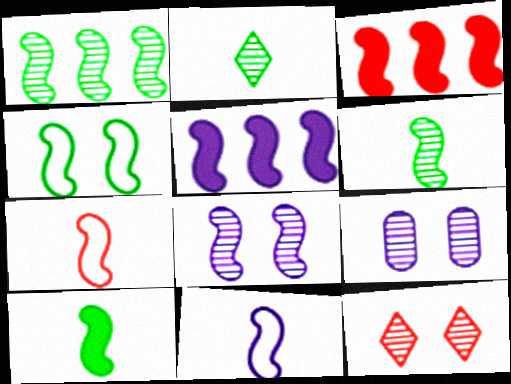[[1, 4, 10], 
[5, 8, 11]]